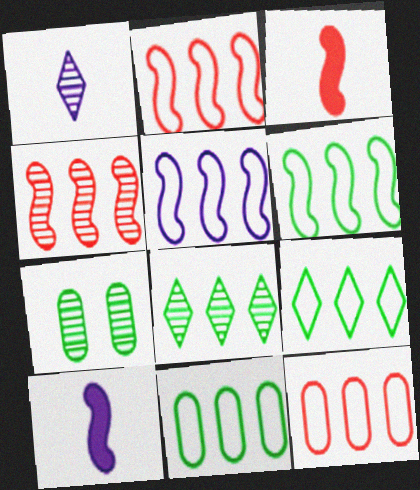[[1, 4, 7], 
[2, 5, 6], 
[5, 9, 12], 
[6, 9, 11]]